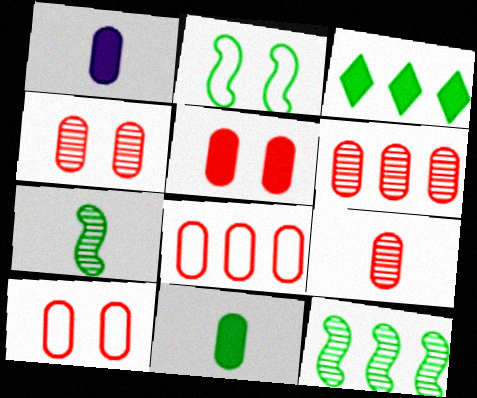[[4, 5, 10], 
[4, 6, 9], 
[5, 8, 9]]